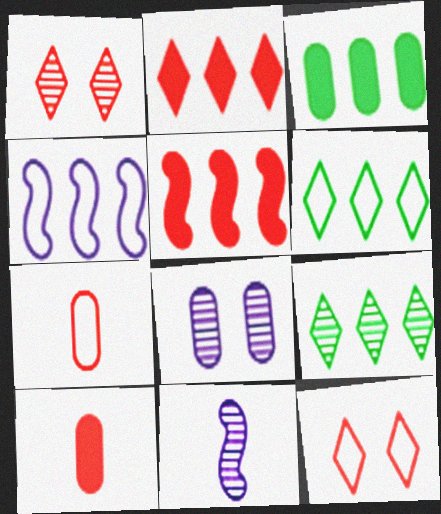[[1, 5, 7], 
[3, 7, 8], 
[3, 11, 12]]